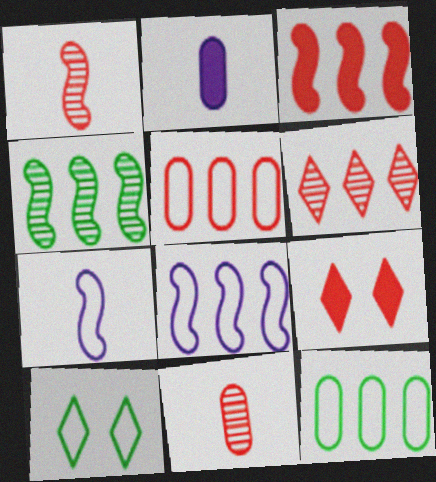[[1, 5, 9], 
[3, 4, 8], 
[3, 5, 6], 
[5, 7, 10]]